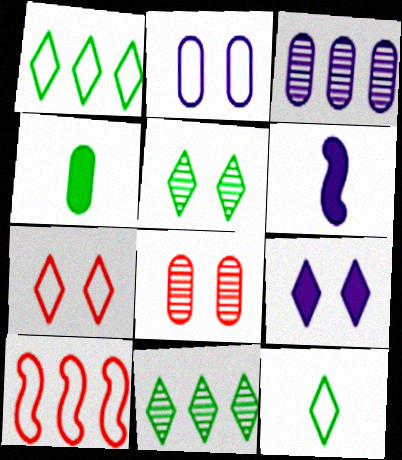[[1, 6, 8], 
[2, 10, 12], 
[5, 7, 9]]